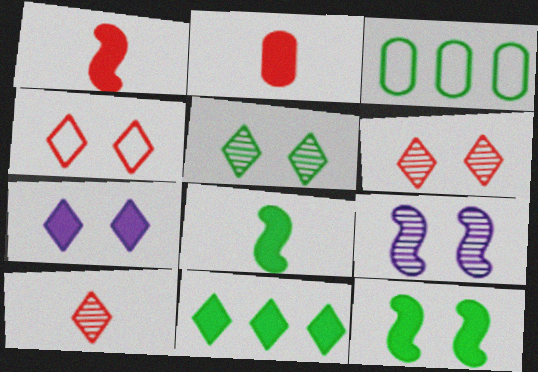[[3, 5, 8], 
[4, 5, 7]]